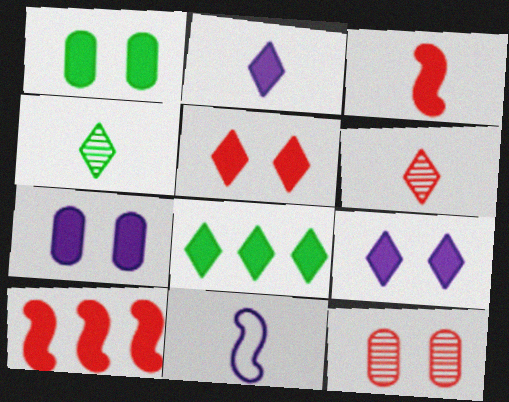[[1, 2, 10], 
[2, 5, 8], 
[3, 7, 8], 
[8, 11, 12]]